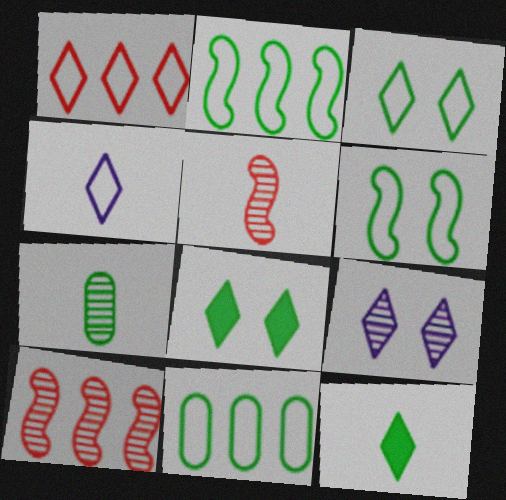[[1, 3, 4], 
[1, 9, 12], 
[2, 7, 8], 
[7, 9, 10]]